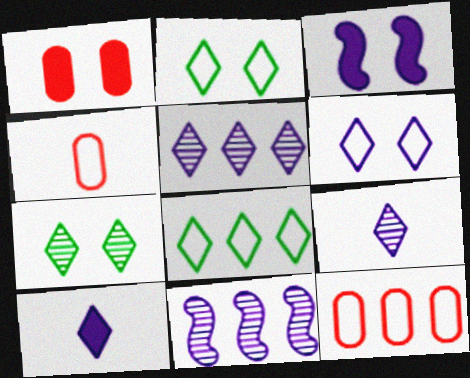[[5, 6, 10]]